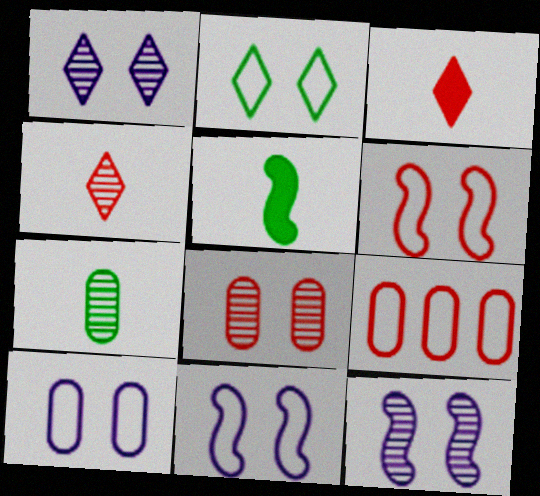[[1, 5, 9], 
[2, 6, 10]]